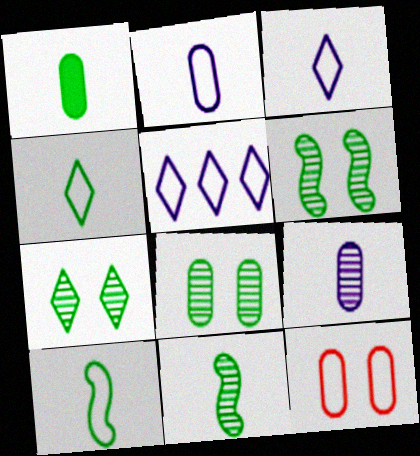[[1, 4, 11], 
[5, 10, 12], 
[6, 7, 8]]